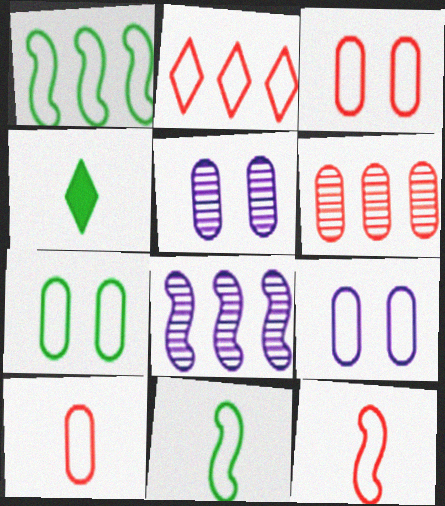[[2, 3, 12], 
[2, 9, 11], 
[3, 4, 8], 
[3, 7, 9]]